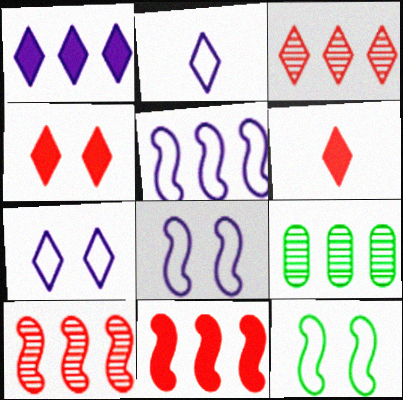[[6, 8, 9]]